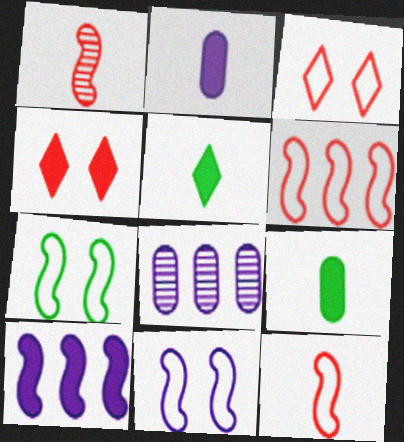[[1, 7, 10], 
[4, 9, 10]]